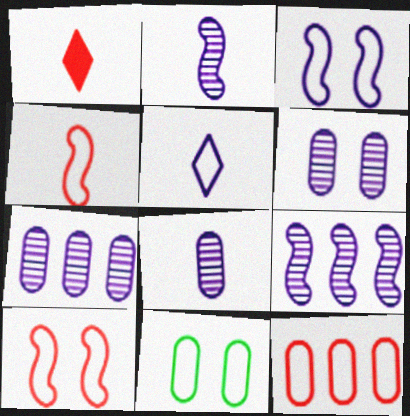[[1, 9, 11], 
[6, 7, 8]]